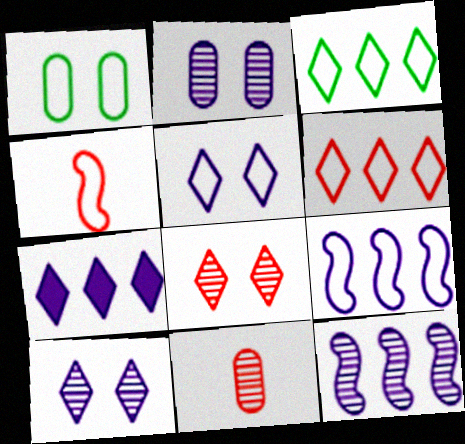[]